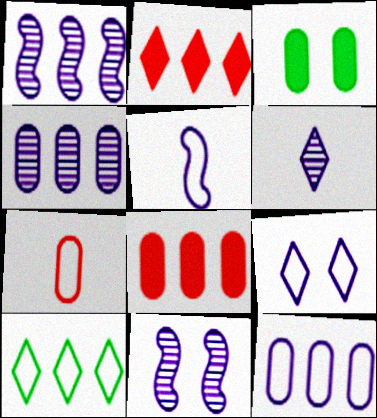[[1, 8, 10], 
[3, 4, 7], 
[4, 6, 11], 
[5, 9, 12]]